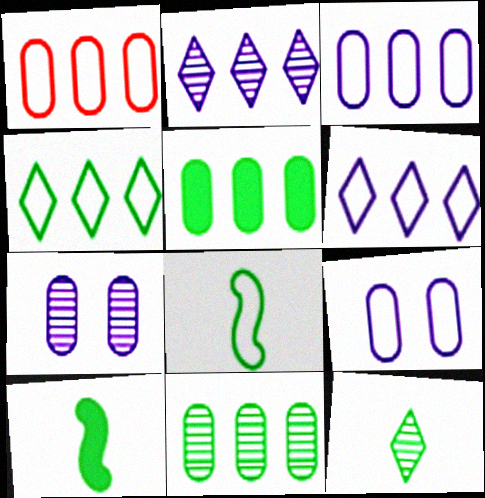[]